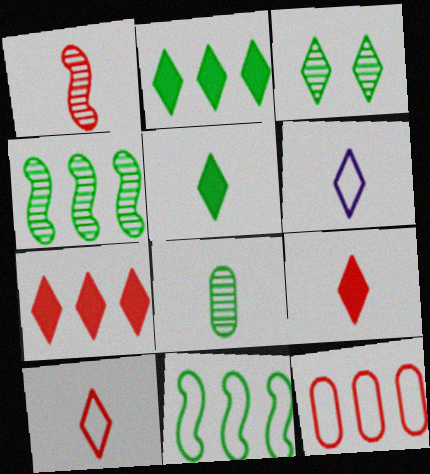[[3, 4, 8], 
[3, 6, 7]]